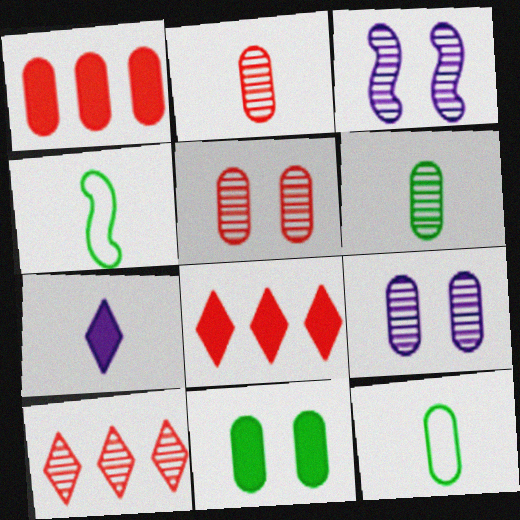[[1, 9, 12], 
[2, 4, 7], 
[3, 6, 10], 
[3, 8, 12], 
[4, 8, 9]]